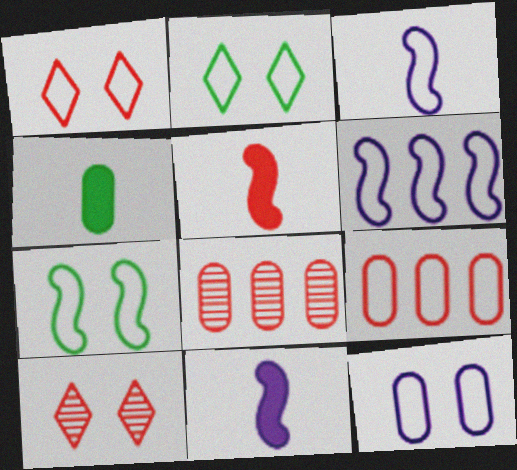[[1, 5, 8], 
[1, 7, 12], 
[2, 3, 9], 
[2, 8, 11], 
[4, 6, 10], 
[4, 8, 12], 
[5, 9, 10]]